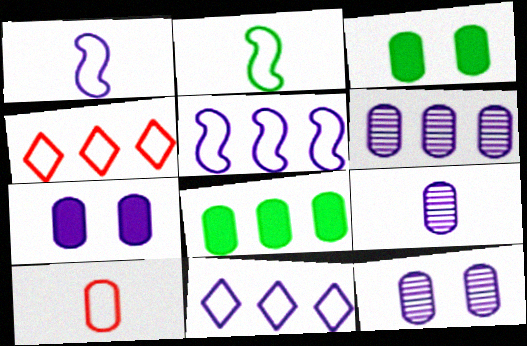[[3, 6, 10], 
[6, 9, 12], 
[8, 10, 12]]